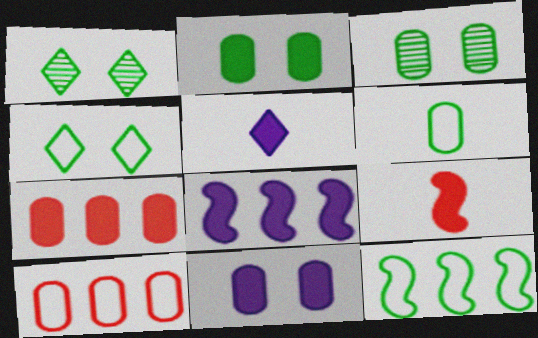[[4, 6, 12], 
[5, 8, 11]]